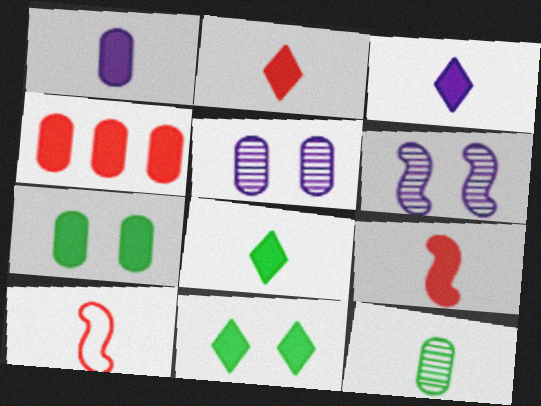[[1, 4, 7], 
[1, 8, 9], 
[2, 3, 8], 
[3, 10, 12]]